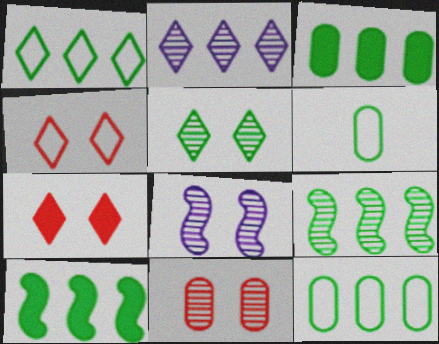[[1, 3, 9], 
[5, 6, 10], 
[5, 8, 11]]